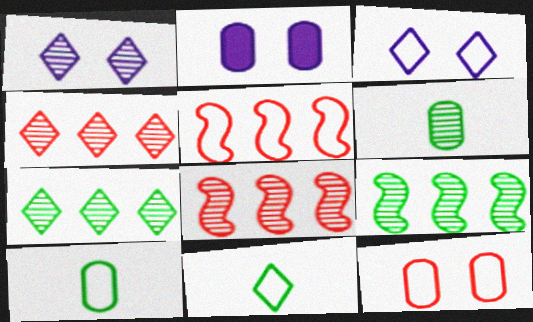[[1, 6, 8], 
[2, 8, 11], 
[3, 5, 10]]